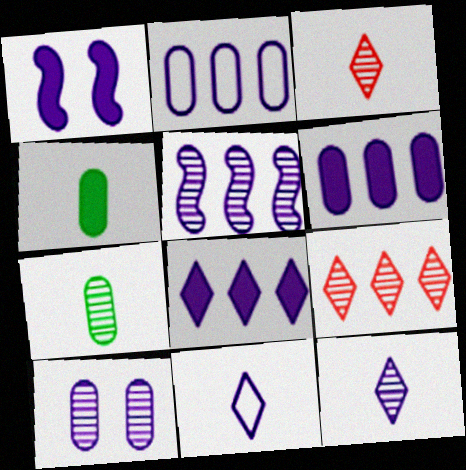[[1, 2, 12], 
[2, 5, 8], 
[5, 10, 12]]